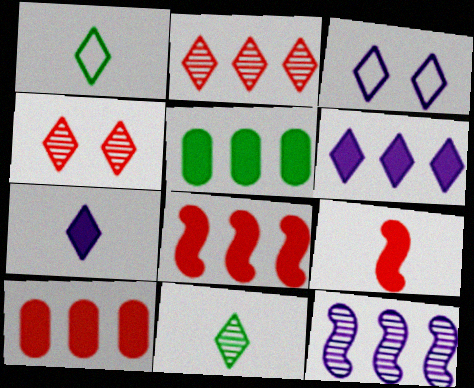[[1, 4, 6], 
[5, 6, 8]]